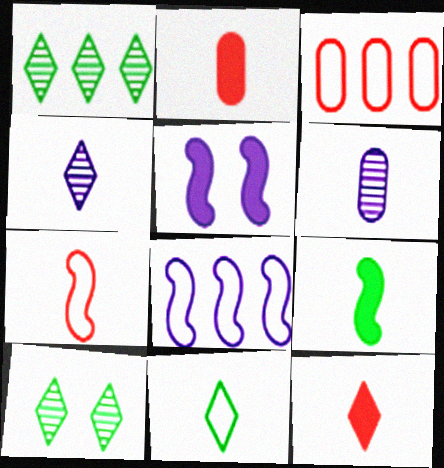[[2, 8, 10], 
[4, 11, 12]]